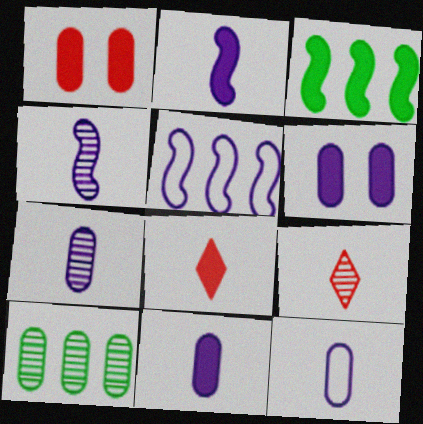[[1, 10, 12], 
[3, 6, 8], 
[7, 11, 12]]